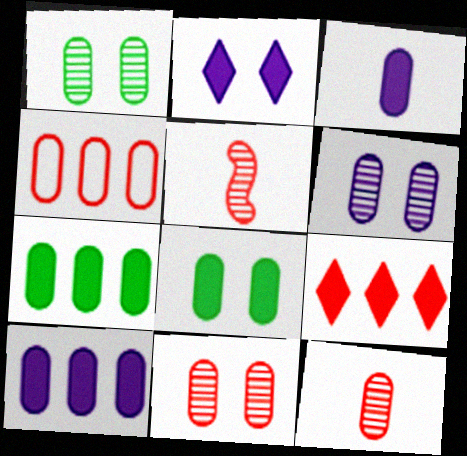[[1, 3, 4], 
[1, 6, 11]]